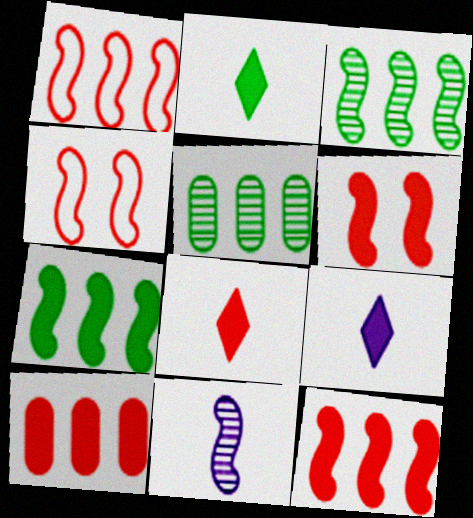[[2, 8, 9], 
[4, 5, 9], 
[4, 7, 11], 
[6, 8, 10]]